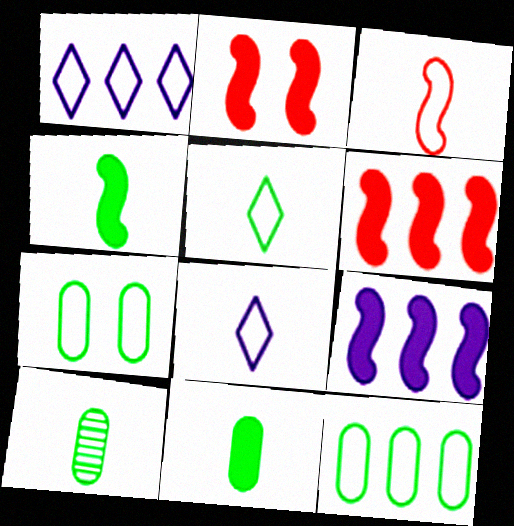[[1, 2, 10], 
[1, 3, 7], 
[2, 4, 9], 
[4, 5, 10]]